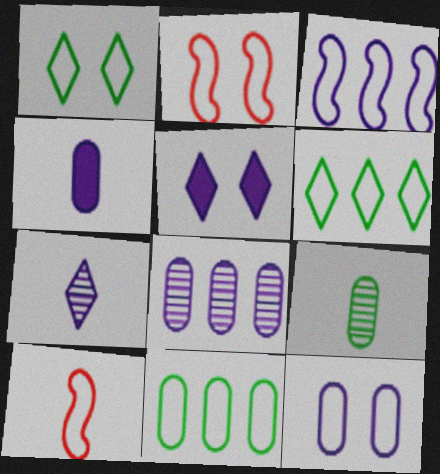[[1, 2, 12], 
[4, 8, 12], 
[6, 10, 12]]